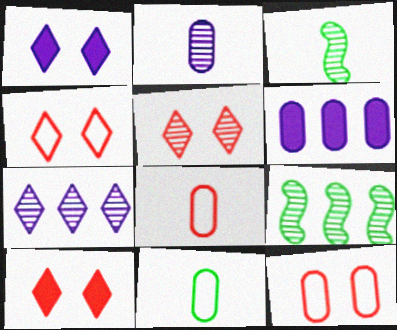[[1, 8, 9], 
[2, 5, 9], 
[3, 4, 6], 
[4, 5, 10]]